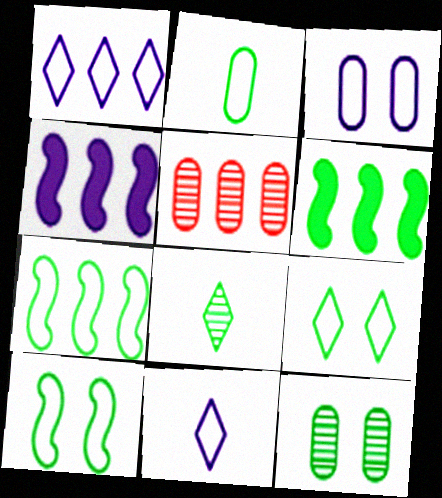[[1, 5, 6], 
[2, 7, 9]]